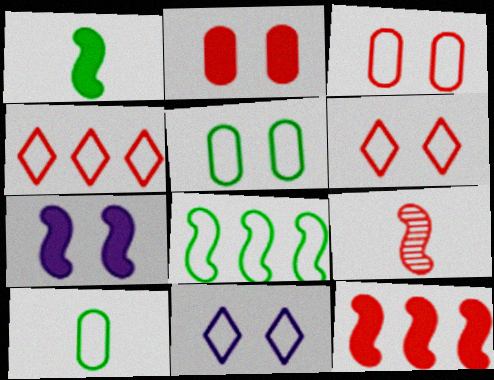[[1, 7, 12], 
[2, 4, 9], 
[7, 8, 9]]